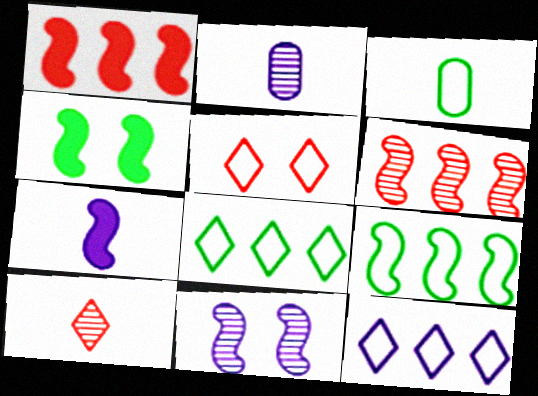[[1, 4, 7], 
[3, 7, 10]]